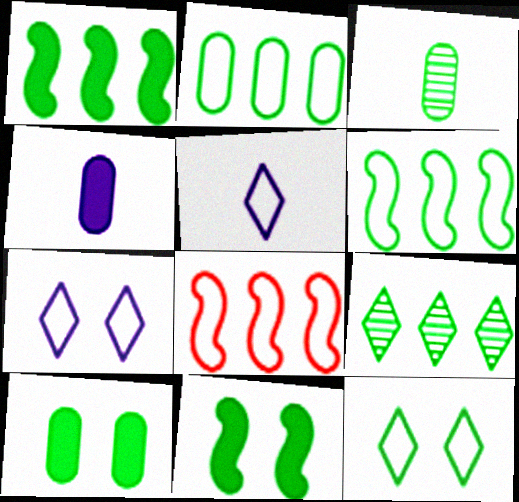[[1, 2, 9], 
[1, 3, 12], 
[2, 3, 10]]